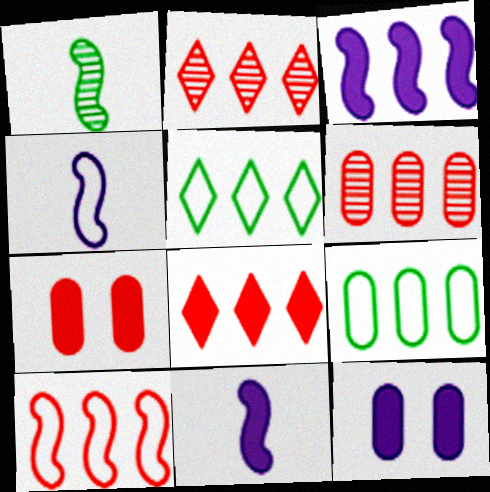[[2, 3, 9], 
[3, 5, 6], 
[6, 8, 10]]